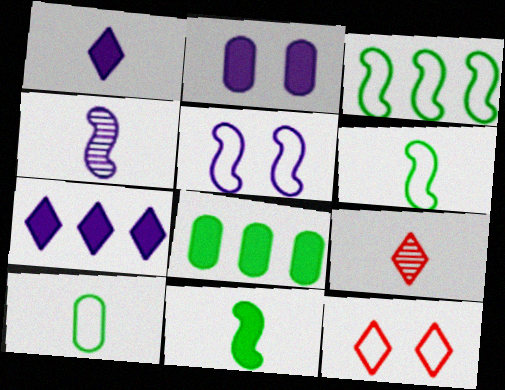[[2, 3, 9], 
[4, 8, 12], 
[5, 8, 9]]